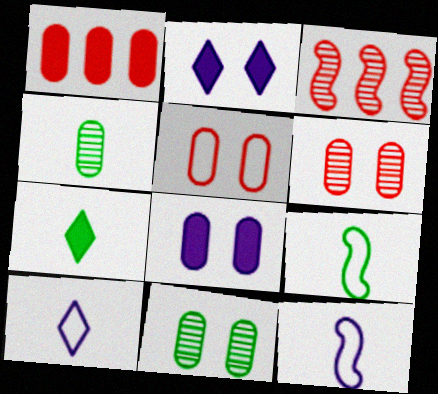[[4, 7, 9], 
[5, 8, 11]]